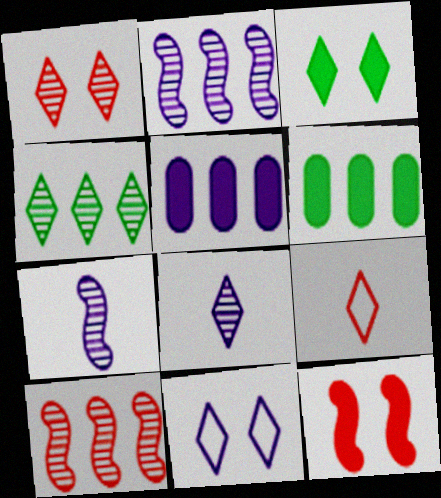[[1, 3, 11], 
[1, 4, 8], 
[5, 7, 11]]